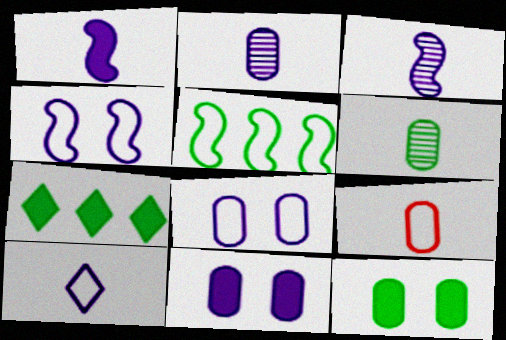[[1, 2, 10]]